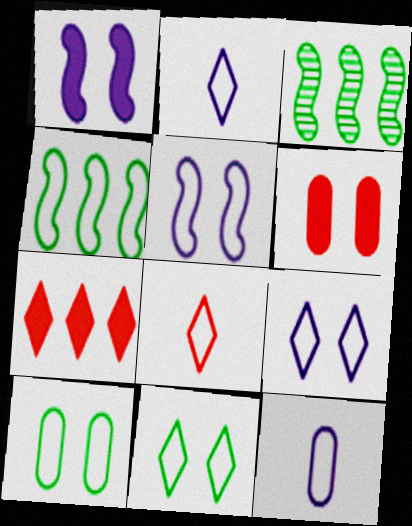[[2, 3, 6]]